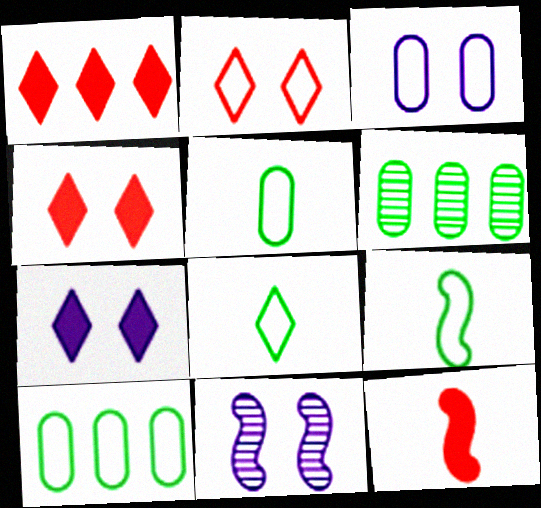[[1, 5, 11], 
[3, 7, 11], 
[5, 8, 9]]